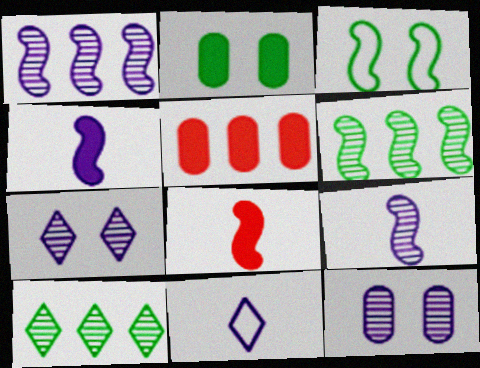[[1, 3, 8]]